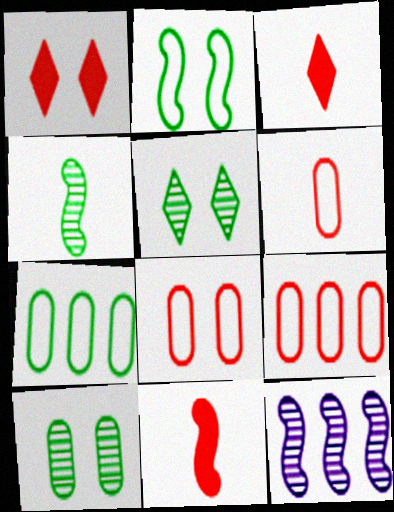[[2, 11, 12], 
[6, 8, 9]]